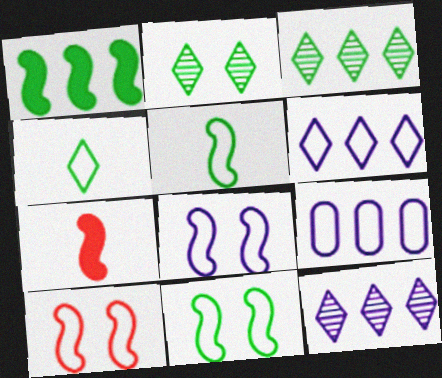[[2, 7, 9], 
[4, 9, 10], 
[8, 10, 11]]